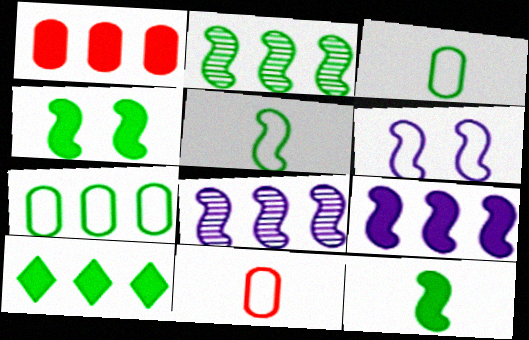[[1, 9, 10], 
[2, 4, 5], 
[2, 7, 10]]